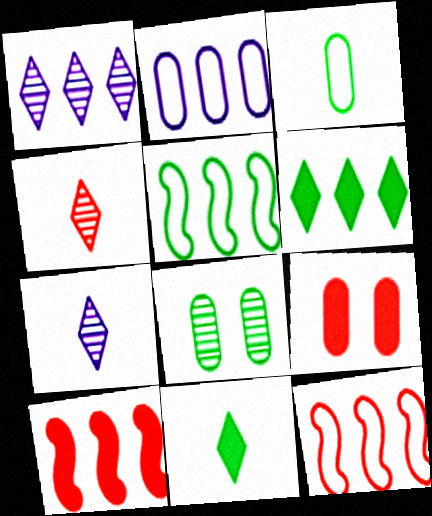[[4, 9, 12], 
[5, 7, 9], 
[5, 8, 11]]